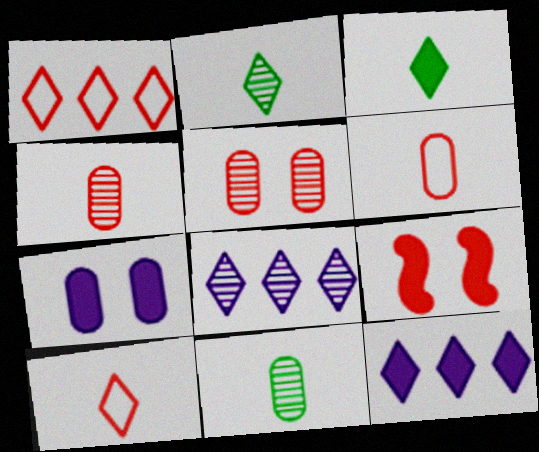[[1, 4, 9]]